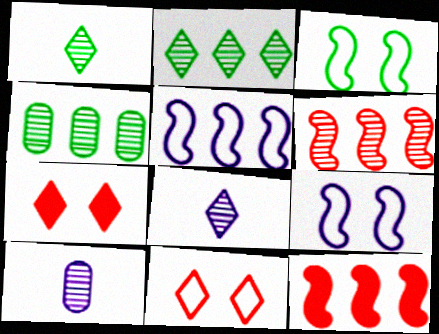[]